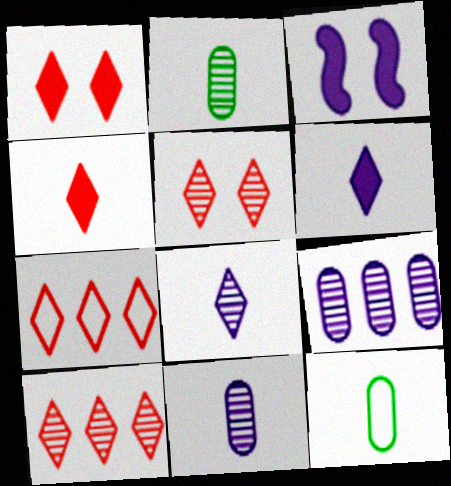[[2, 3, 7], 
[3, 10, 12], 
[4, 5, 7]]